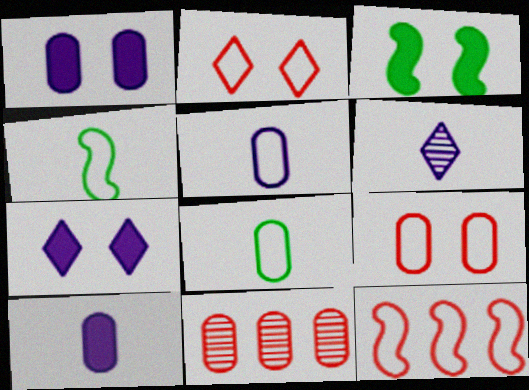[[1, 8, 11], 
[4, 7, 11]]